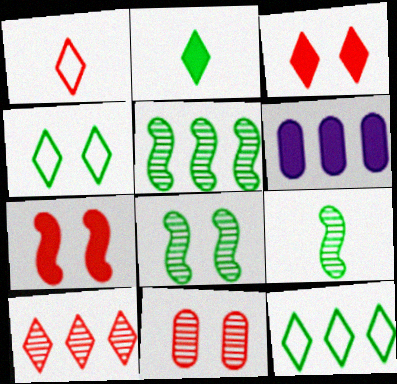[[1, 3, 10], 
[1, 6, 8], 
[2, 6, 7], 
[5, 8, 9]]